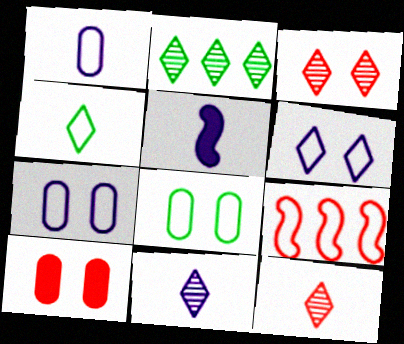[[1, 5, 11], 
[2, 3, 11], 
[4, 7, 9], 
[9, 10, 12]]